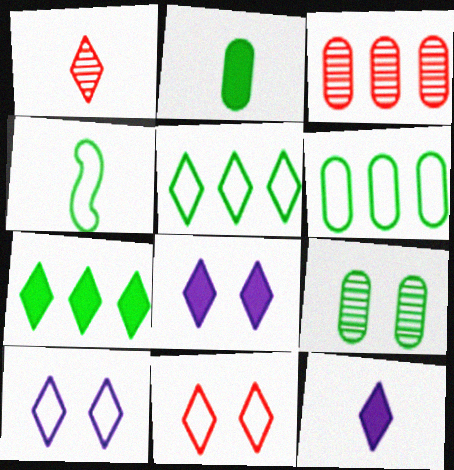[[1, 5, 8], 
[1, 7, 10], 
[2, 6, 9], 
[3, 4, 8], 
[4, 7, 9]]